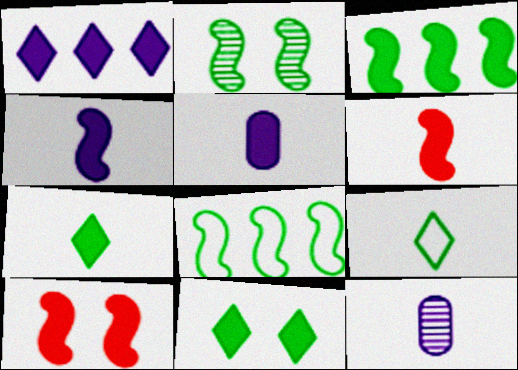[[3, 4, 10], 
[5, 6, 7], 
[6, 9, 12]]